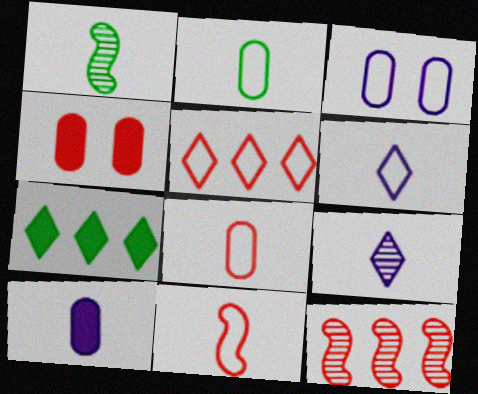[[2, 6, 11]]